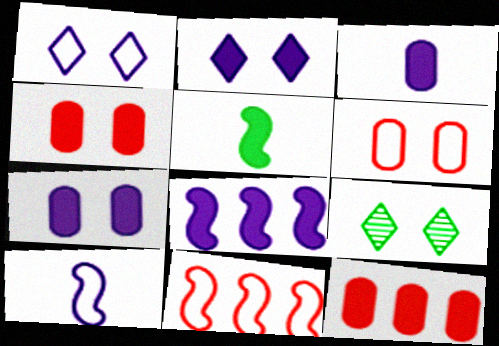[[2, 3, 8], 
[2, 5, 12], 
[3, 9, 11], 
[9, 10, 12]]